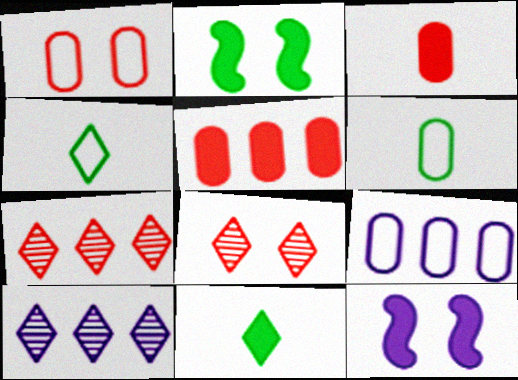[[1, 6, 9], 
[5, 11, 12], 
[6, 7, 12]]